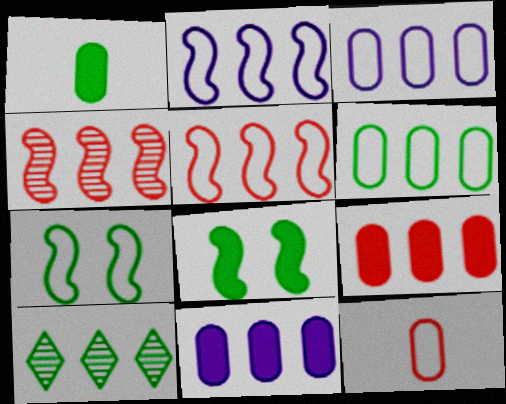[[1, 7, 10], 
[2, 9, 10], 
[5, 10, 11]]